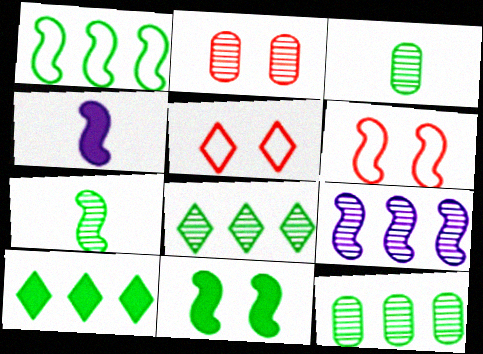[[1, 7, 11], 
[1, 10, 12], 
[4, 5, 12]]